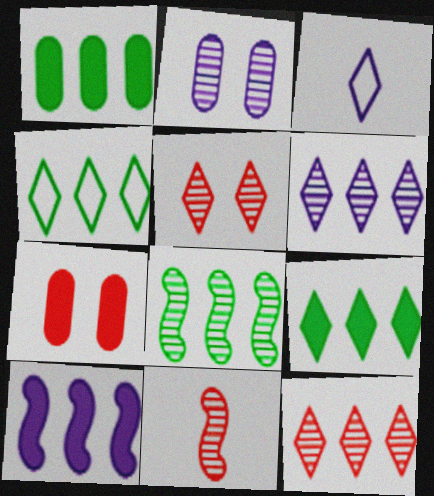[[1, 4, 8], 
[2, 3, 10], 
[3, 5, 9], 
[3, 7, 8]]